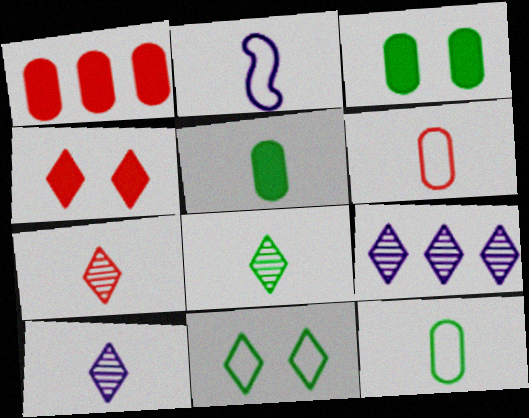[[2, 5, 7], 
[7, 8, 10]]